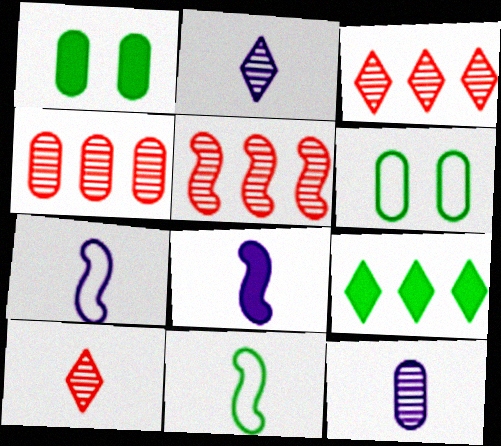[[1, 3, 7], 
[3, 4, 5], 
[3, 6, 8]]